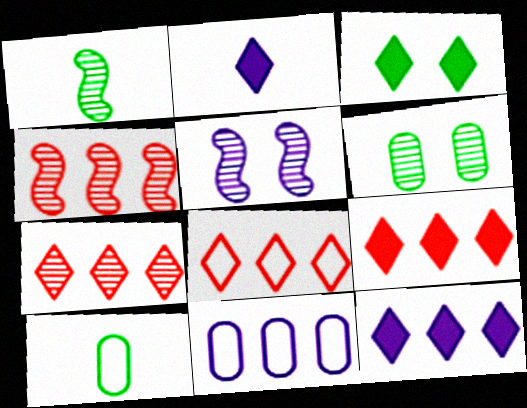[[1, 4, 5], 
[2, 3, 9], 
[2, 5, 11], 
[5, 9, 10], 
[7, 8, 9]]